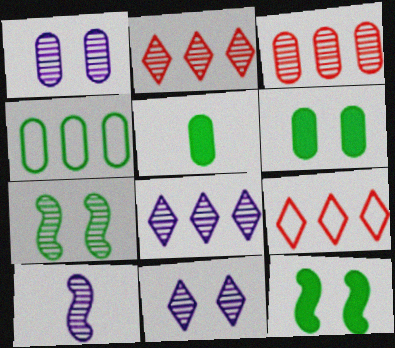[[1, 8, 10], 
[6, 9, 10]]